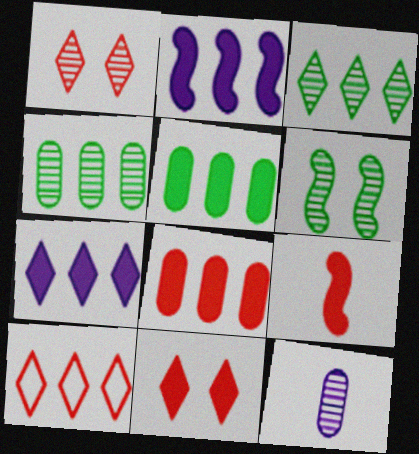[[2, 4, 10], 
[3, 7, 10], 
[8, 9, 11]]